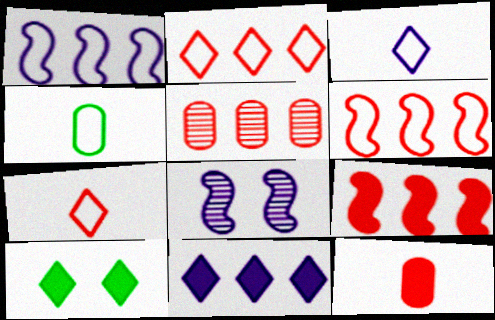[[2, 5, 9]]